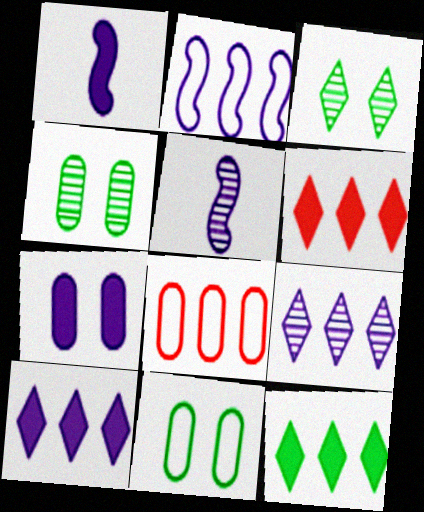[[1, 3, 8], 
[1, 7, 10], 
[5, 6, 11], 
[6, 10, 12]]